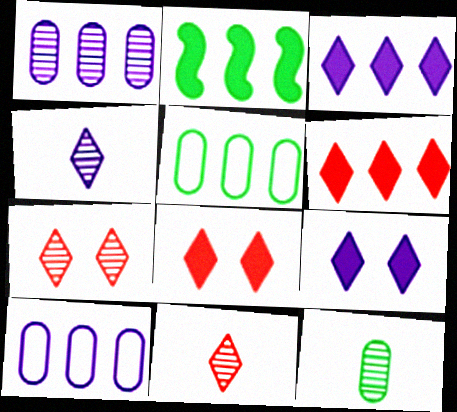[]